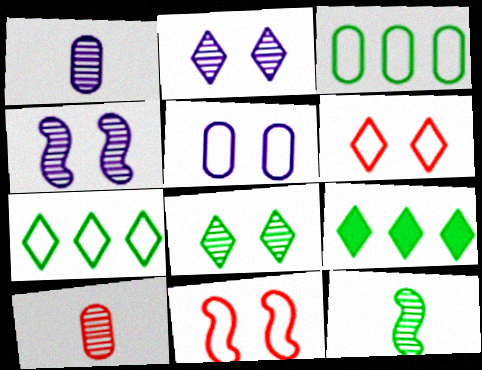[[1, 9, 11]]